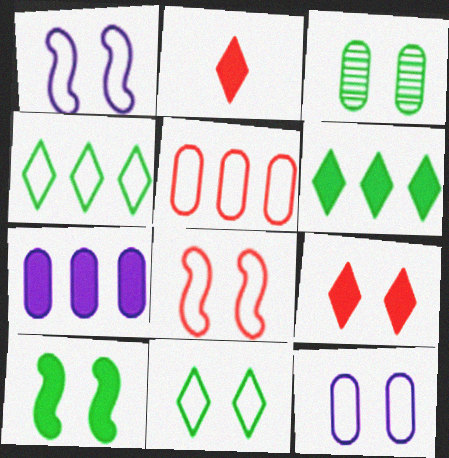[[1, 3, 9], 
[2, 7, 10], 
[3, 10, 11], 
[8, 11, 12]]